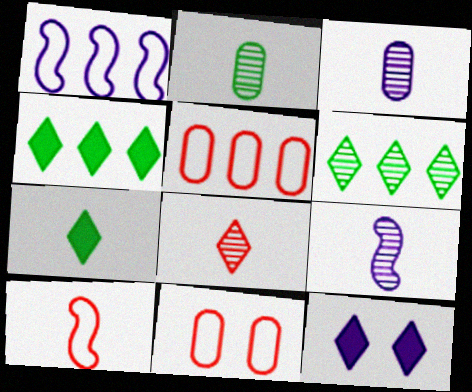[[1, 3, 12], 
[2, 8, 9], 
[3, 7, 10], 
[4, 9, 11]]